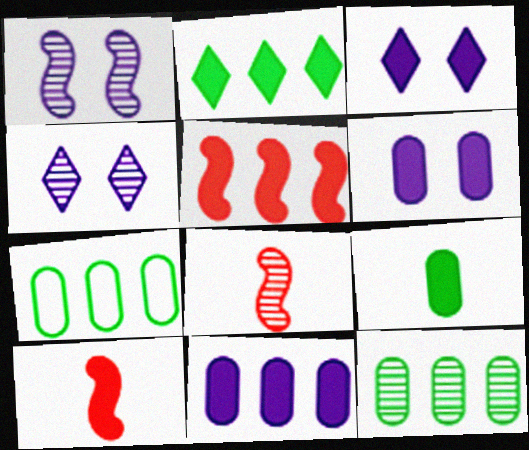[[2, 5, 11], 
[2, 6, 10], 
[3, 5, 9], 
[3, 7, 8], 
[4, 7, 10], 
[4, 8, 12]]